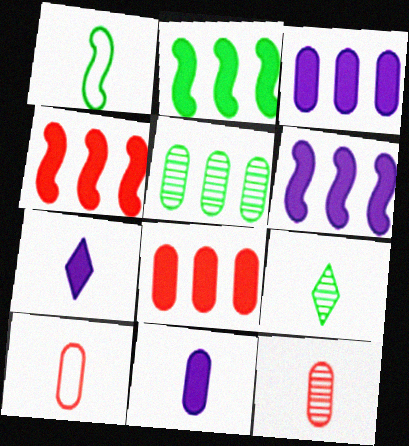[[1, 7, 12], 
[2, 4, 6]]